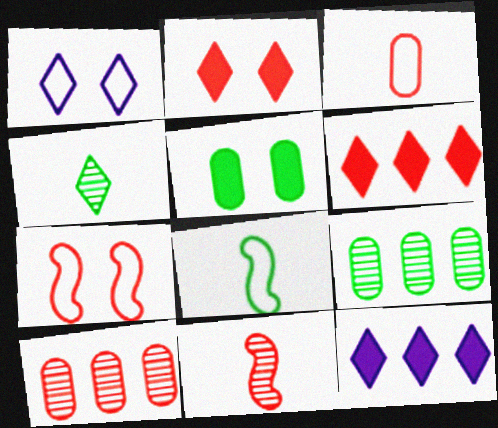[[1, 4, 6]]